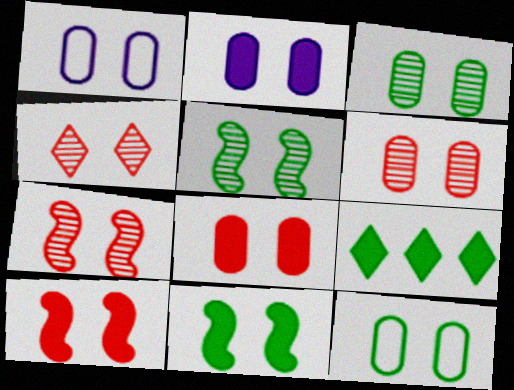[[1, 3, 8], 
[1, 4, 11], 
[2, 6, 12], 
[4, 6, 7]]